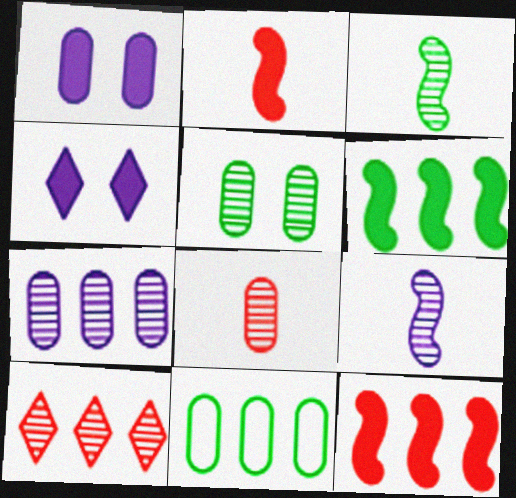[[1, 8, 11], 
[5, 7, 8], 
[5, 9, 10]]